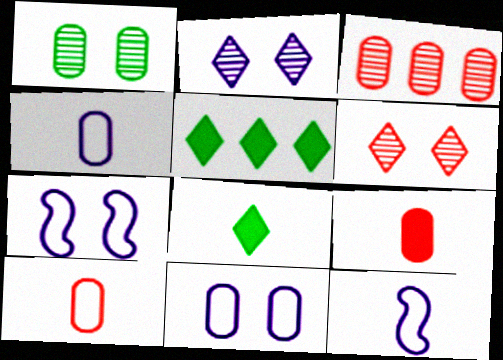[[3, 7, 8]]